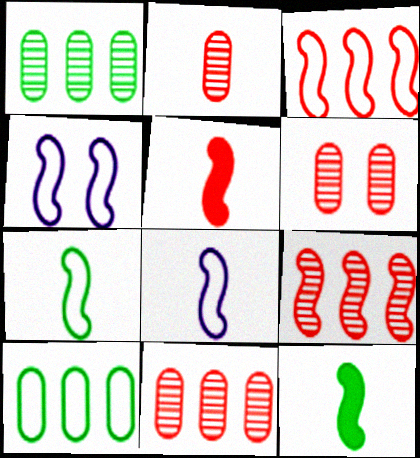[[2, 6, 11], 
[3, 4, 7], 
[4, 9, 12]]